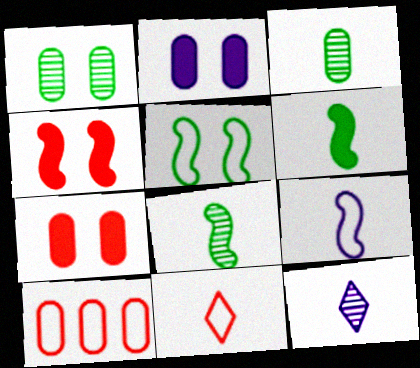[[2, 3, 10]]